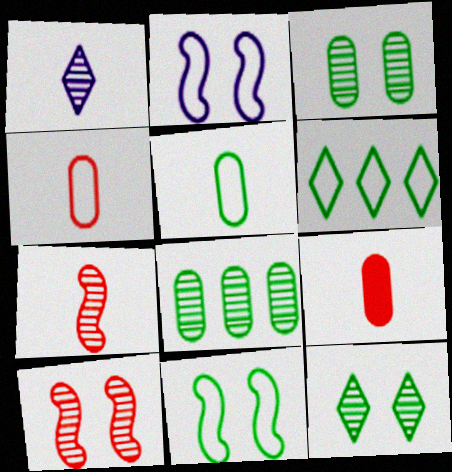[[1, 8, 10], 
[2, 4, 6], 
[5, 6, 11]]